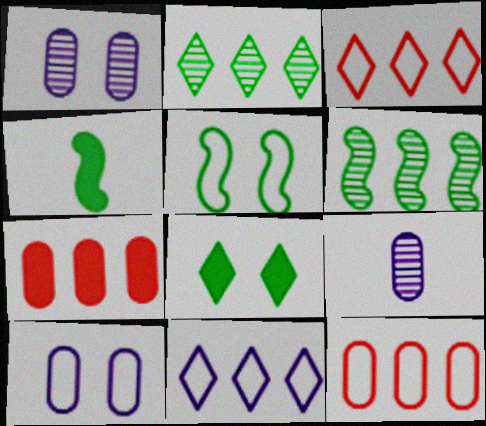[[1, 3, 4], 
[4, 5, 6], 
[6, 7, 11]]